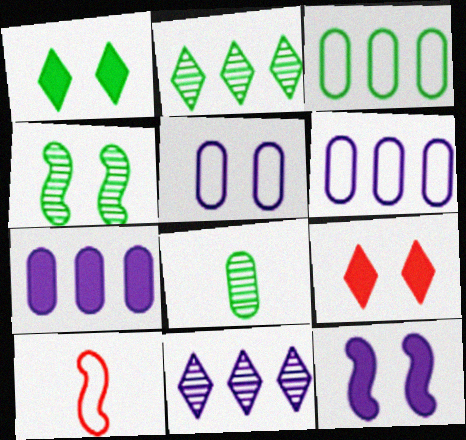[[2, 4, 8], 
[4, 5, 9]]